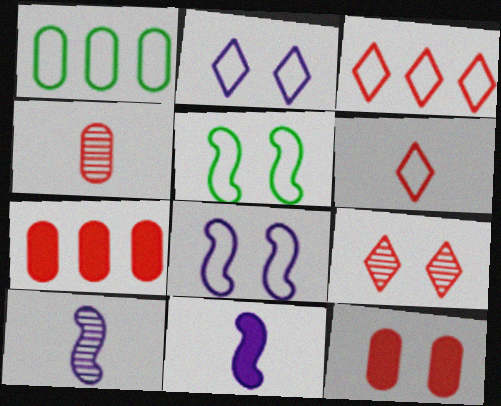[[1, 6, 8], 
[1, 9, 11]]